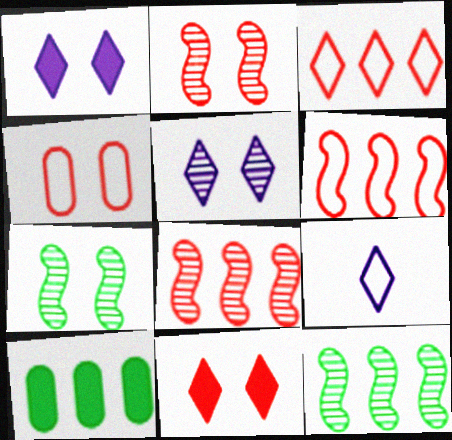[[1, 4, 7], 
[2, 4, 11], 
[2, 9, 10]]